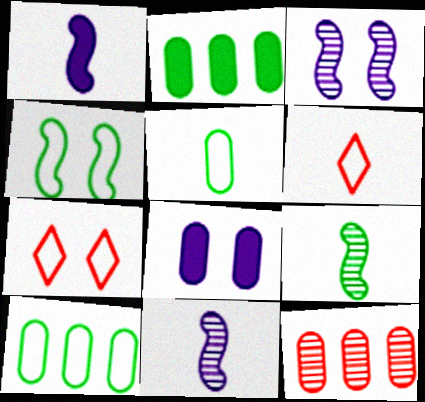[[2, 3, 6], 
[2, 7, 11], 
[5, 8, 12]]